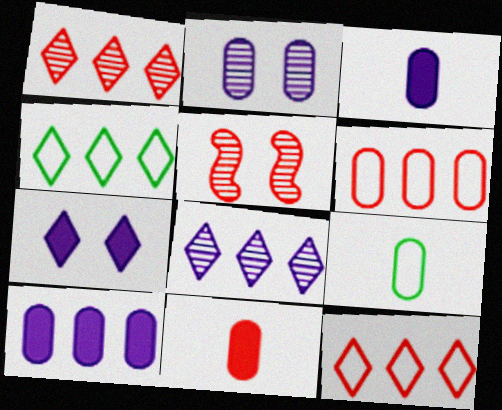[[3, 4, 5], 
[5, 11, 12]]